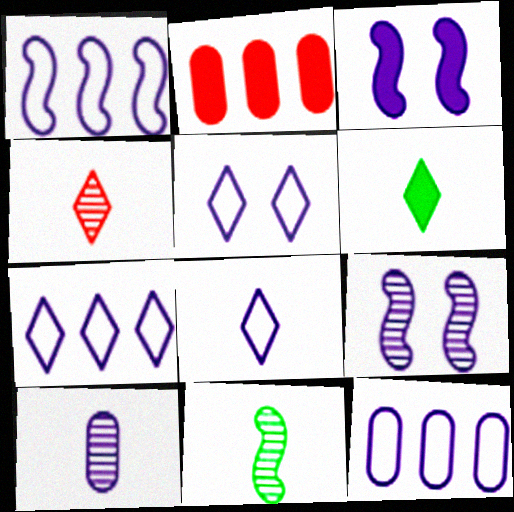[[1, 7, 12], 
[2, 3, 6], 
[2, 5, 11], 
[3, 7, 10], 
[4, 6, 8], 
[4, 10, 11], 
[5, 7, 8]]